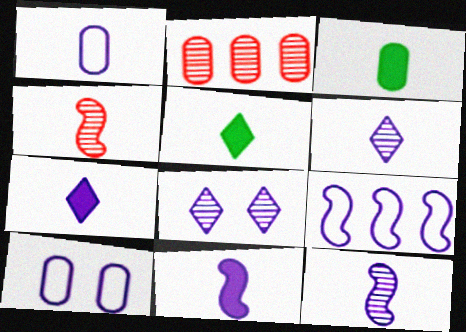[[1, 4, 5], 
[1, 6, 11], 
[1, 7, 12], 
[2, 3, 10]]